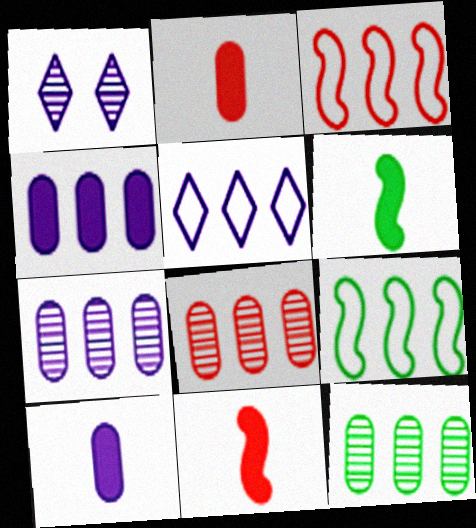[[1, 2, 9], 
[7, 8, 12]]